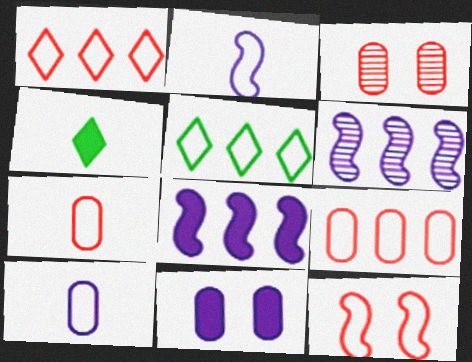[[1, 7, 12], 
[5, 10, 12]]